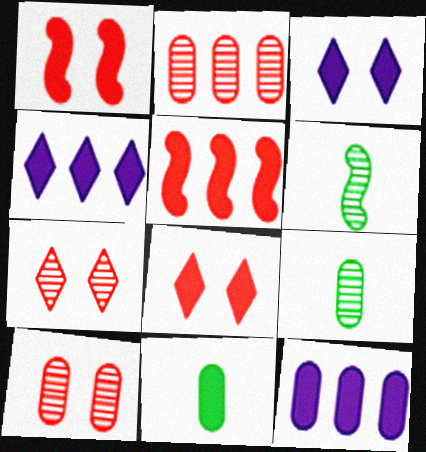[[1, 4, 11], 
[3, 5, 11]]